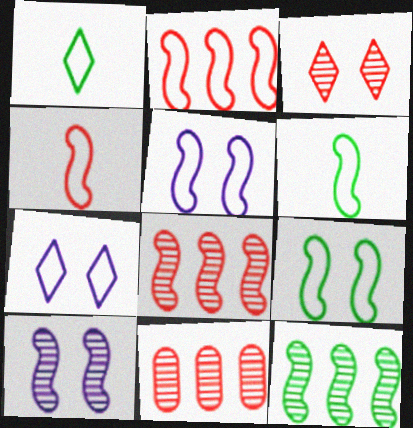[[2, 5, 6]]